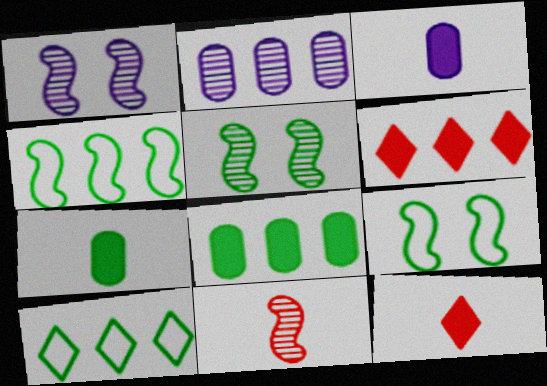[[2, 4, 6], 
[2, 9, 12], 
[5, 7, 10]]